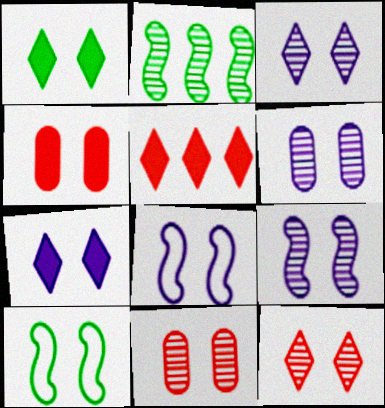[[1, 8, 11], 
[3, 4, 10], 
[3, 6, 9], 
[6, 7, 8], 
[7, 10, 11]]